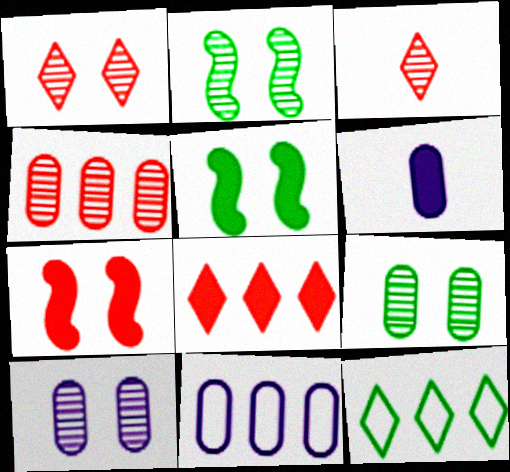[[1, 2, 10], 
[3, 5, 11], 
[5, 6, 8], 
[6, 10, 11]]